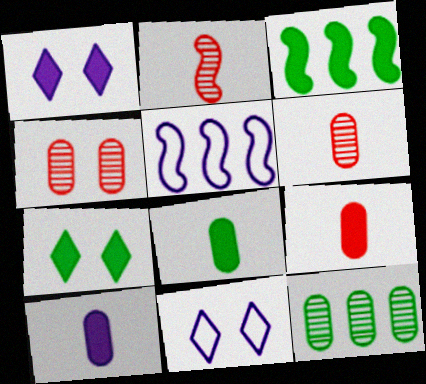[[1, 3, 9], 
[3, 6, 11], 
[3, 7, 8], 
[5, 6, 7], 
[8, 9, 10]]